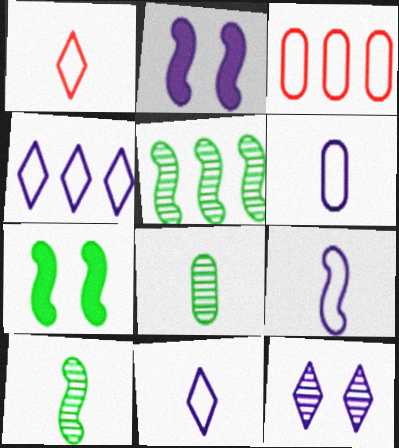[[6, 9, 11]]